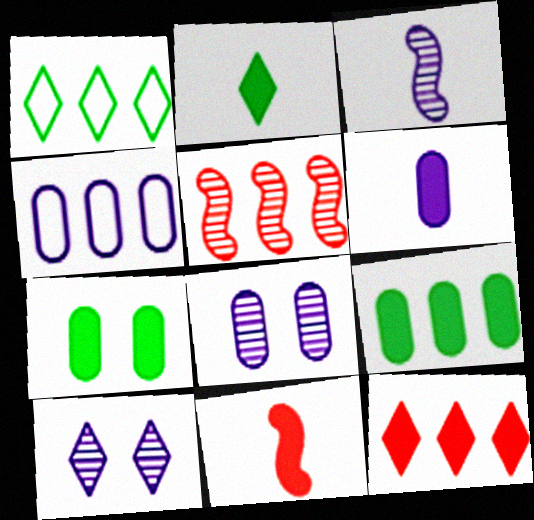[[1, 8, 11], 
[2, 6, 11], 
[4, 6, 8]]